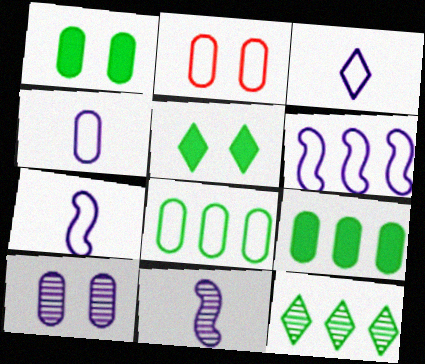[[1, 2, 10], 
[2, 4, 8], 
[3, 4, 7]]